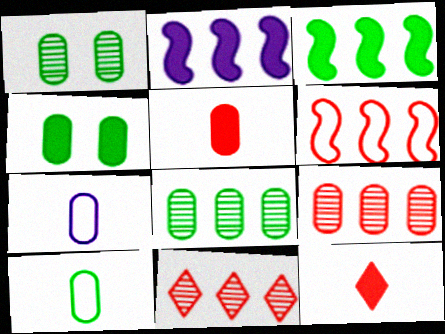[[2, 4, 12], 
[4, 7, 9], 
[4, 8, 10]]